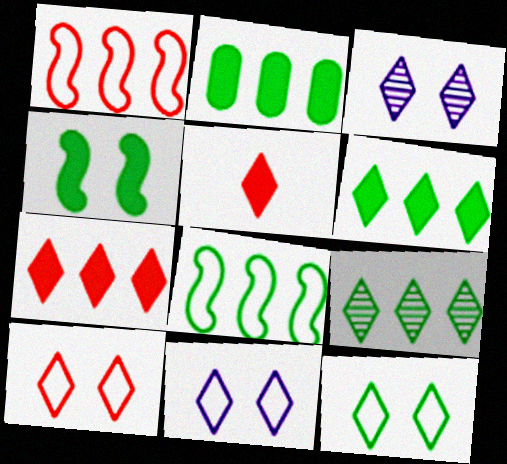[[2, 8, 9], 
[5, 9, 11], 
[10, 11, 12]]